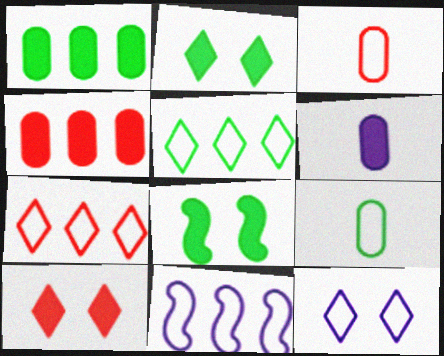[]